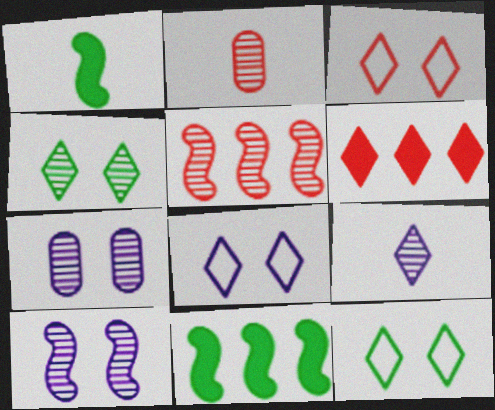[[2, 8, 11], 
[3, 8, 12], 
[6, 9, 12]]